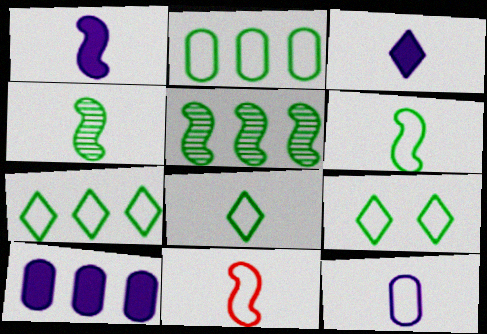[[1, 4, 11], 
[2, 6, 9], 
[7, 8, 9], 
[8, 11, 12]]